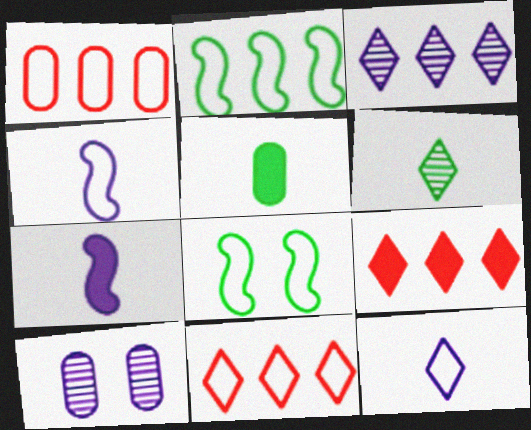[[1, 5, 10], 
[1, 8, 12]]